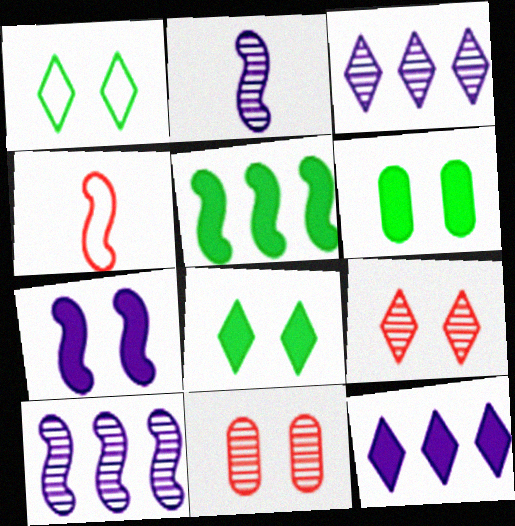[[1, 7, 11], 
[3, 4, 6]]